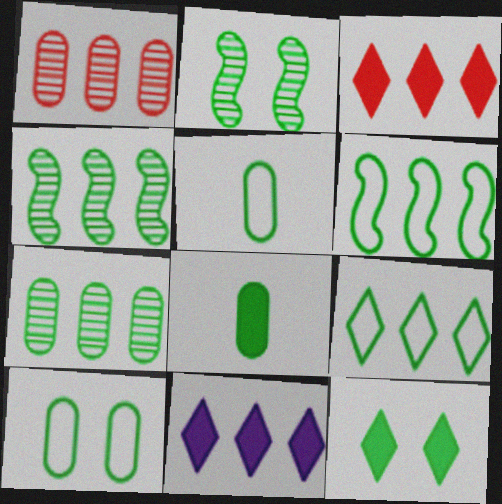[[1, 6, 11], 
[2, 8, 9], 
[2, 10, 12], 
[4, 5, 12], 
[7, 8, 10]]